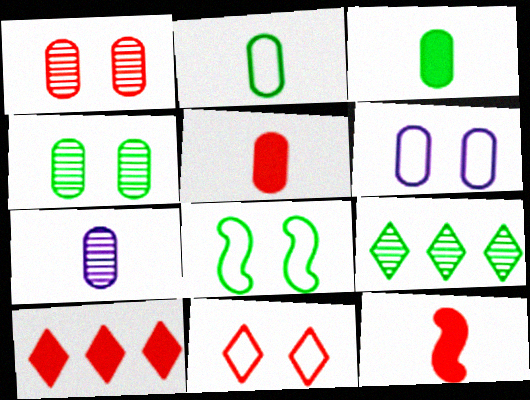[[2, 5, 7], 
[3, 8, 9], 
[6, 8, 11], 
[6, 9, 12], 
[7, 8, 10]]